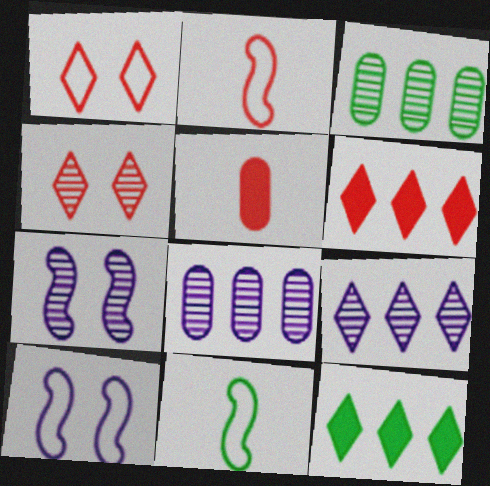[]